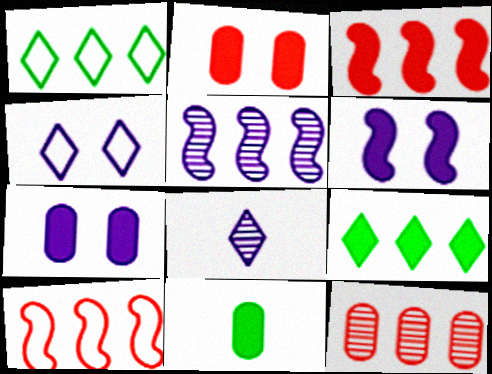[]